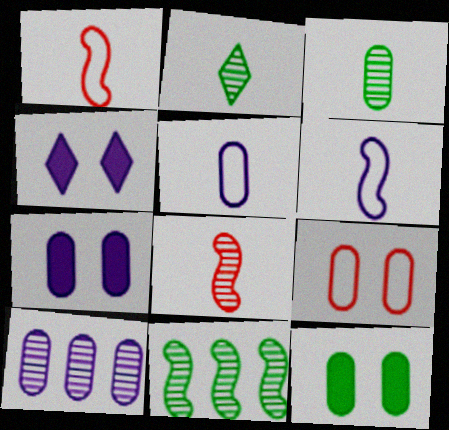[[4, 6, 10], 
[5, 7, 10]]